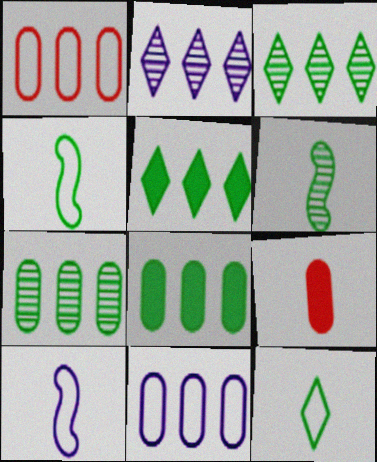[]